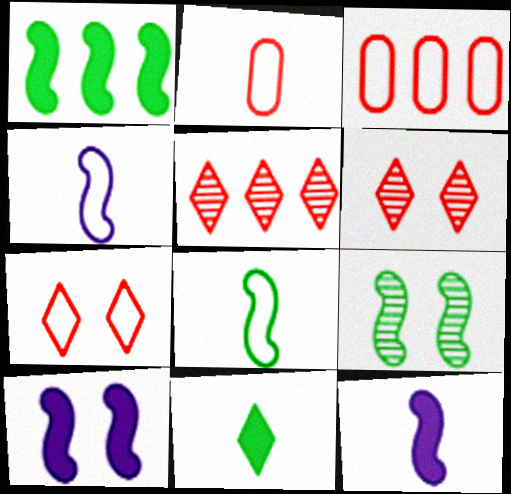[[1, 8, 9]]